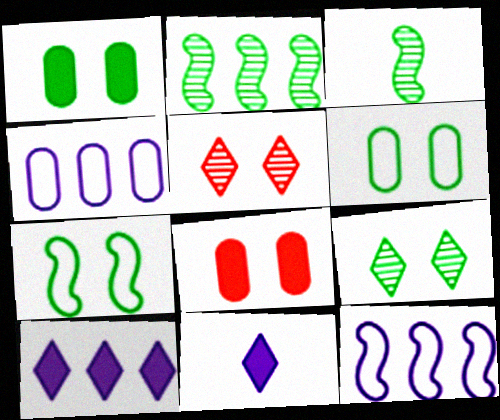[[1, 7, 9]]